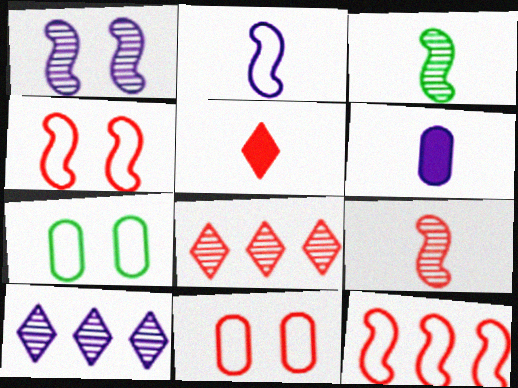[]